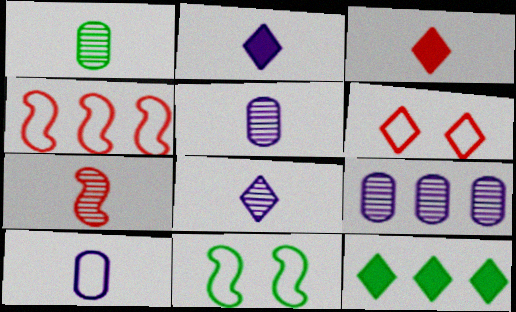[[1, 7, 8], 
[1, 11, 12], 
[3, 9, 11], 
[4, 9, 12], 
[6, 8, 12]]